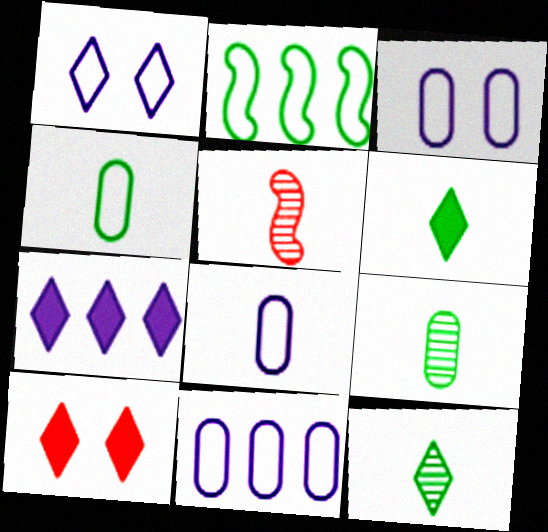[[3, 8, 11], 
[5, 6, 8], 
[6, 7, 10]]